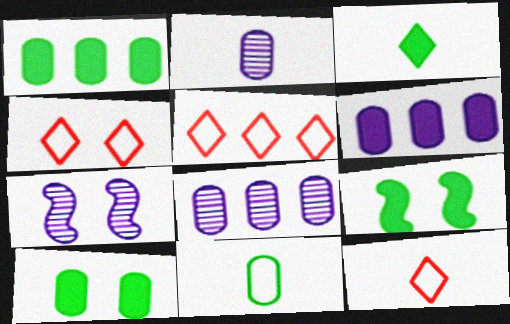[[1, 3, 9], 
[1, 7, 12], 
[2, 5, 9], 
[4, 5, 12], 
[4, 7, 10], 
[8, 9, 12]]